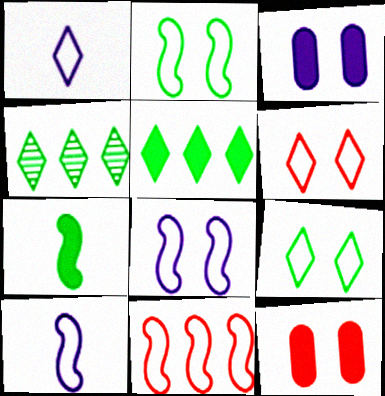[[2, 10, 11], 
[4, 10, 12]]